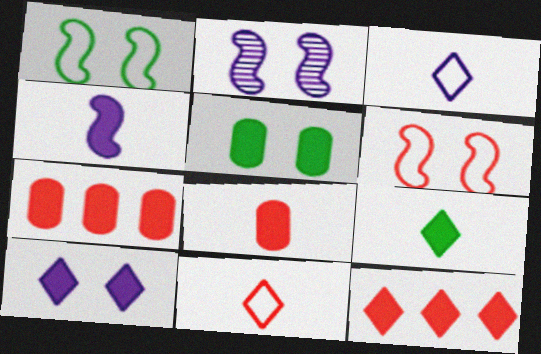[[4, 5, 12], 
[4, 8, 9], 
[9, 10, 12]]